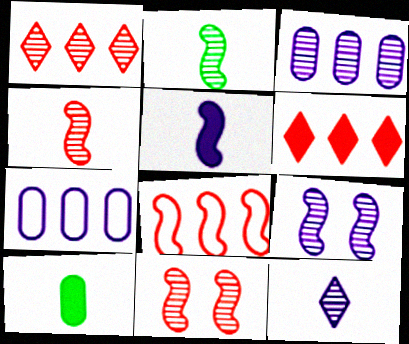[[3, 9, 12]]